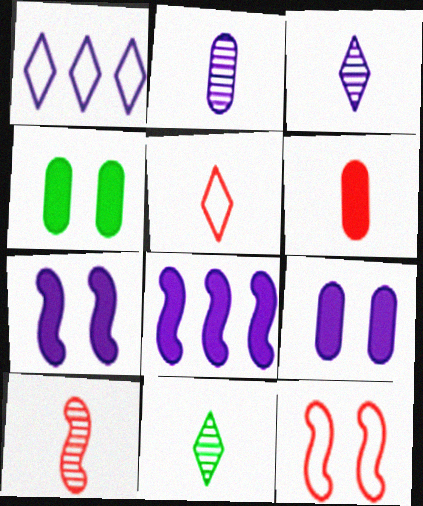[[1, 2, 7], 
[1, 4, 10], 
[2, 10, 11], 
[5, 6, 10]]